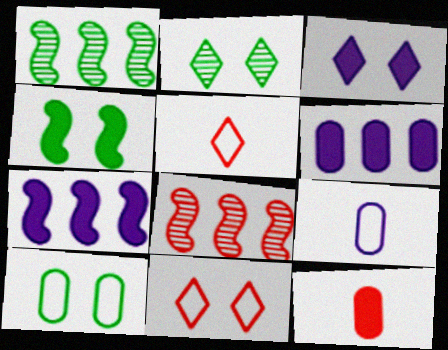[[2, 3, 11], 
[2, 4, 10], 
[8, 11, 12]]